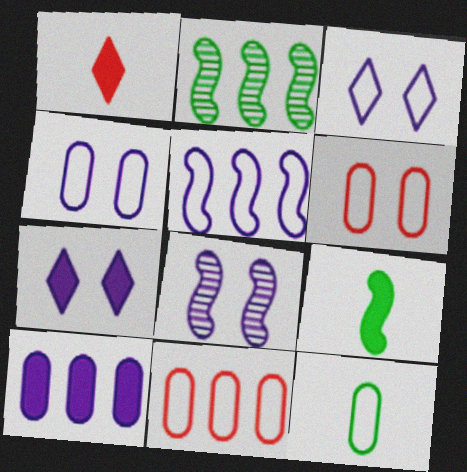[[1, 2, 4], 
[4, 7, 8], 
[4, 11, 12]]